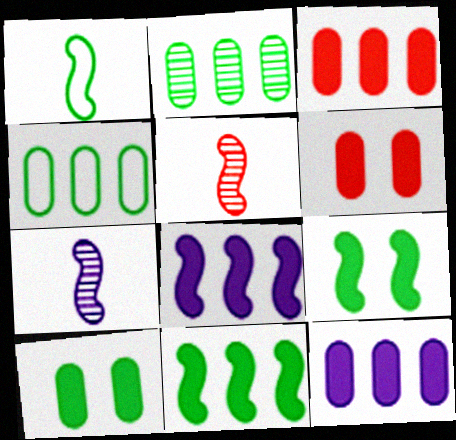[]